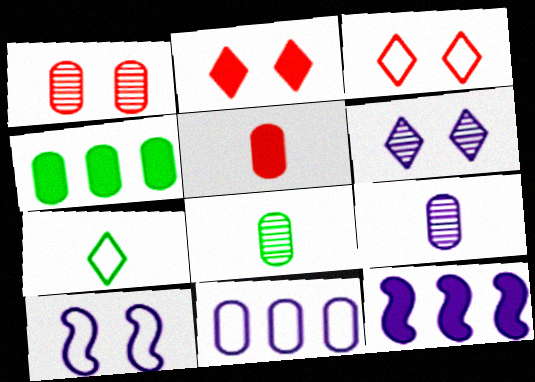[[1, 7, 12], 
[3, 8, 12]]